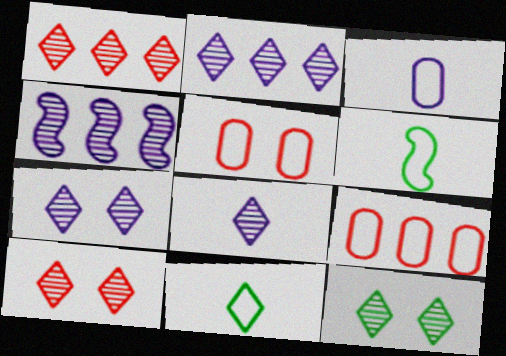[[1, 8, 12], 
[2, 7, 8], 
[7, 10, 12]]